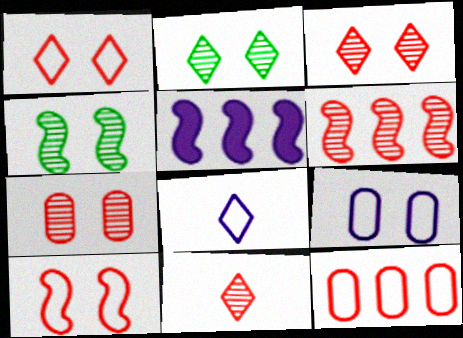[[6, 7, 11]]